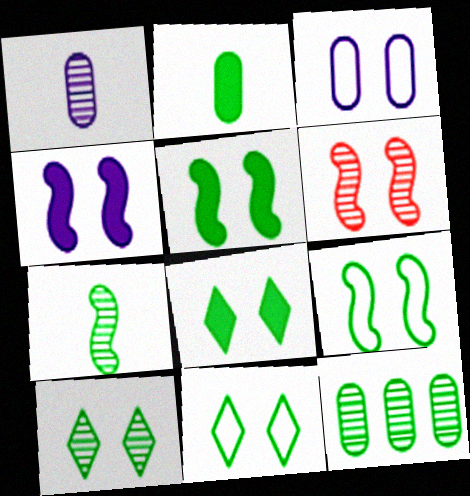[[3, 6, 8], 
[4, 6, 9], 
[7, 10, 12], 
[8, 10, 11]]